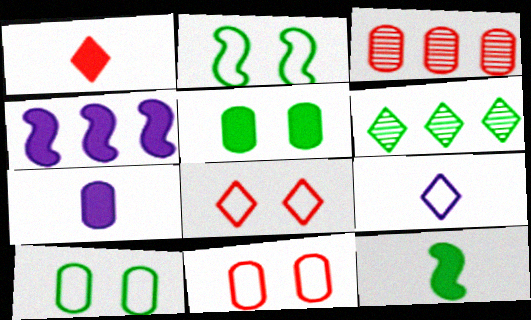[[1, 4, 5], 
[1, 7, 12], 
[3, 7, 10], 
[6, 10, 12]]